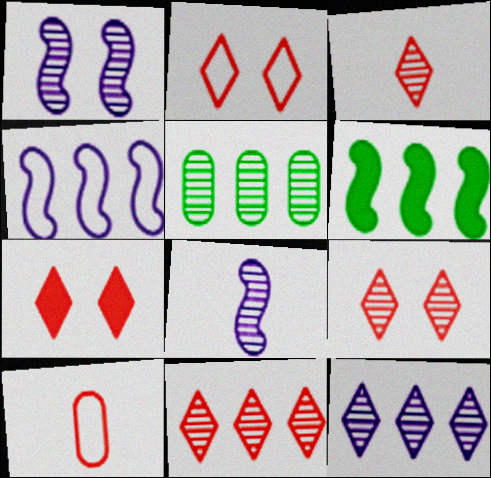[[1, 3, 5], 
[2, 7, 9], 
[3, 9, 11], 
[5, 8, 9]]